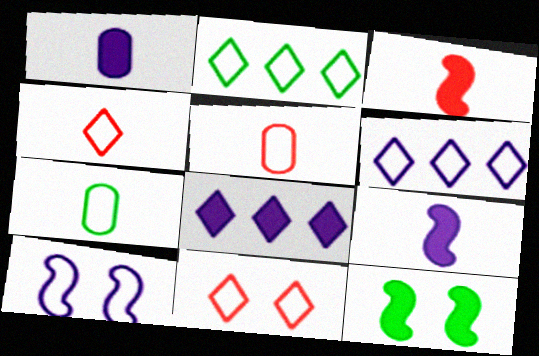[[2, 5, 10]]